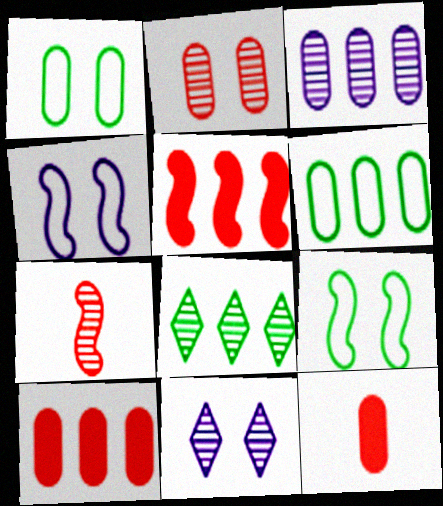[[1, 3, 12], 
[3, 6, 10], 
[4, 8, 12]]